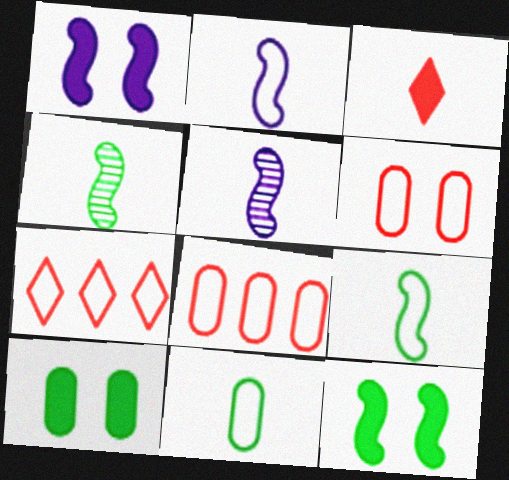[[3, 5, 11], 
[5, 7, 10]]